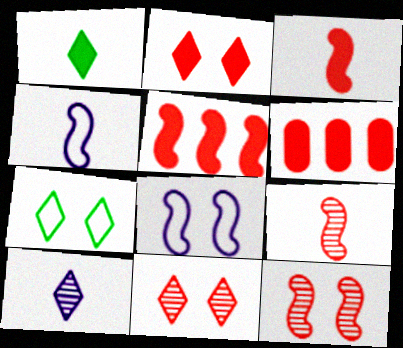[[2, 3, 6]]